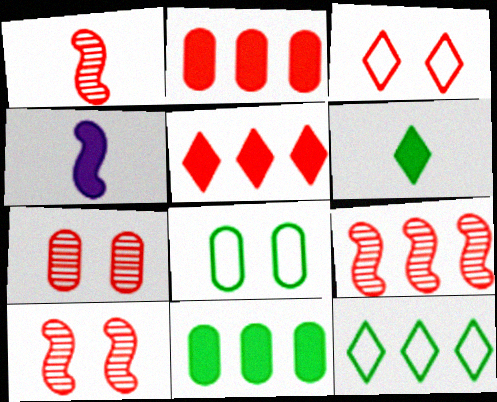[[1, 2, 3], 
[1, 9, 10], 
[4, 7, 12]]